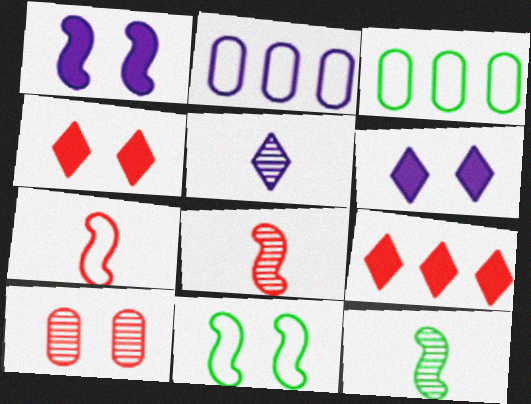[[1, 2, 5], 
[2, 4, 12], 
[3, 6, 8], 
[6, 10, 11], 
[7, 9, 10]]